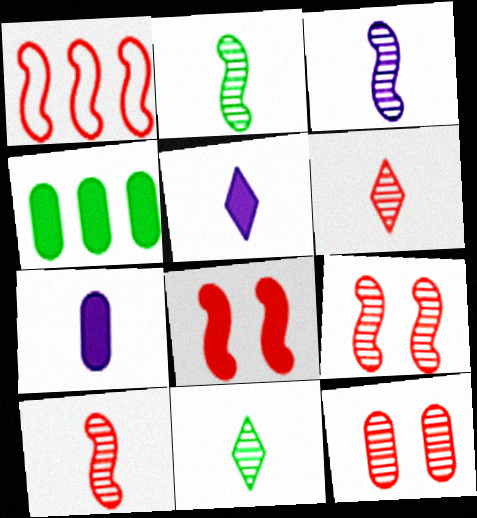[[1, 8, 10], 
[2, 3, 10], 
[4, 5, 8]]